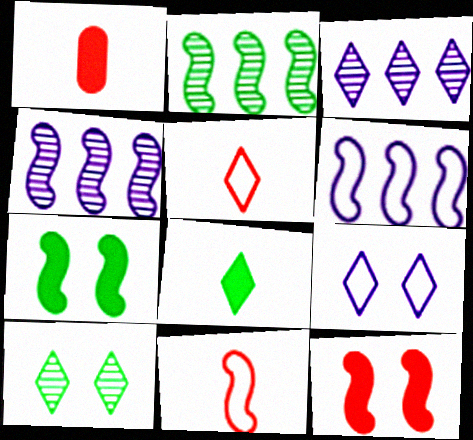[[1, 2, 9], 
[1, 6, 10], 
[4, 7, 11]]